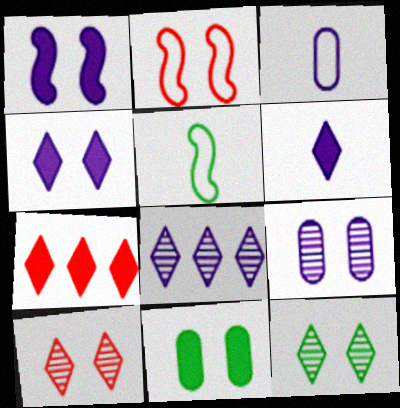[[1, 3, 8], 
[5, 7, 9]]